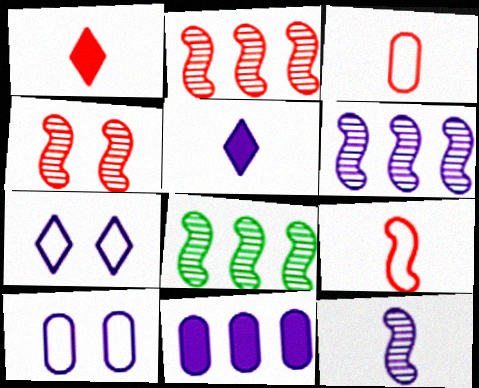[[1, 8, 10], 
[2, 6, 8], 
[4, 8, 12], 
[5, 6, 10], 
[7, 11, 12]]